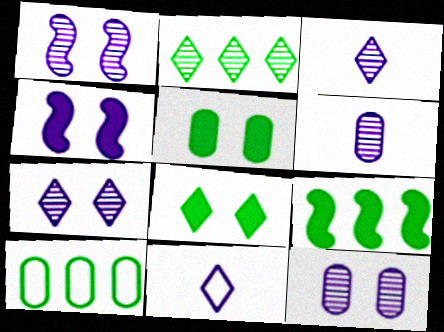[[1, 7, 12], 
[2, 9, 10]]